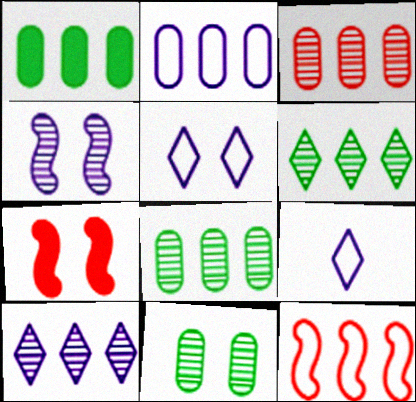[[1, 2, 3], 
[1, 10, 12], 
[5, 7, 11], 
[7, 8, 9]]